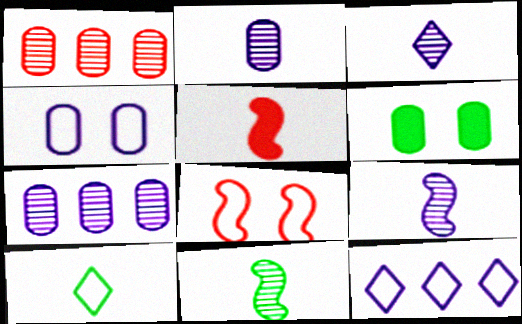[[2, 3, 9], 
[2, 5, 10]]